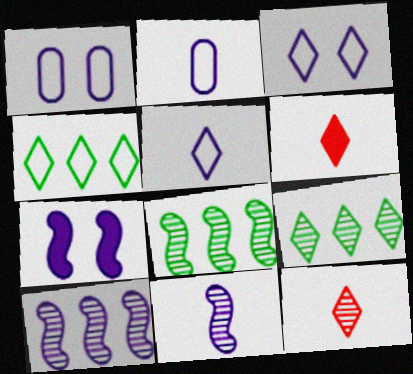[[1, 6, 8], 
[3, 6, 9]]